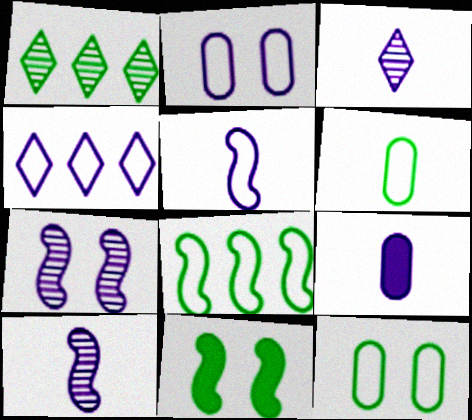[[1, 6, 11], 
[2, 4, 5], 
[3, 5, 9], 
[4, 7, 9]]